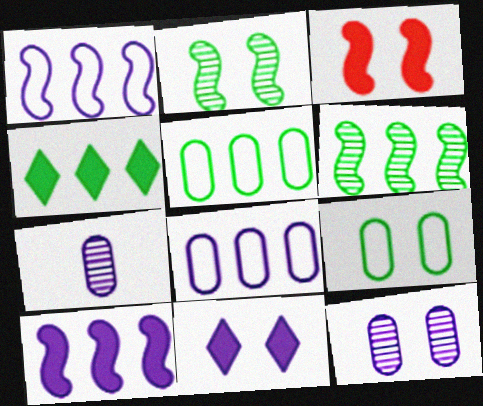[[1, 7, 11], 
[4, 5, 6]]